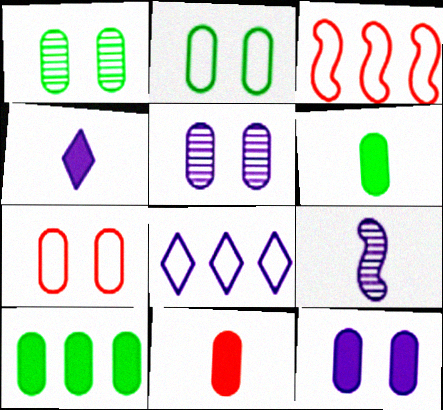[[1, 3, 4], 
[1, 7, 12], 
[8, 9, 12], 
[10, 11, 12]]